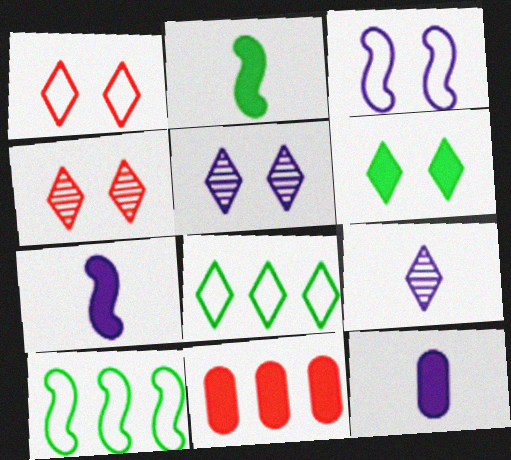[[1, 5, 6], 
[4, 10, 12], 
[6, 7, 11]]